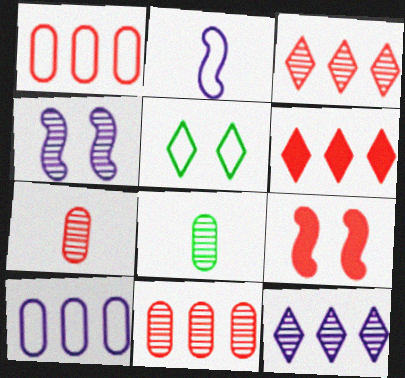[[1, 2, 5], 
[3, 4, 8]]